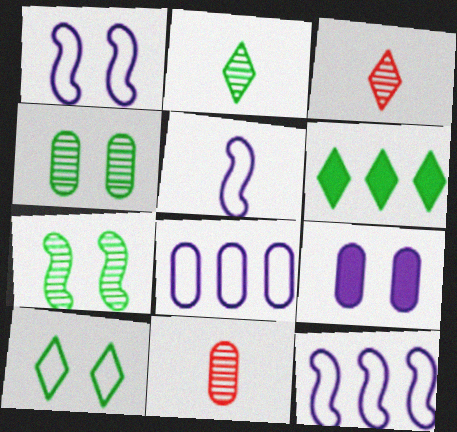[[1, 5, 12], 
[1, 6, 11], 
[2, 6, 10]]